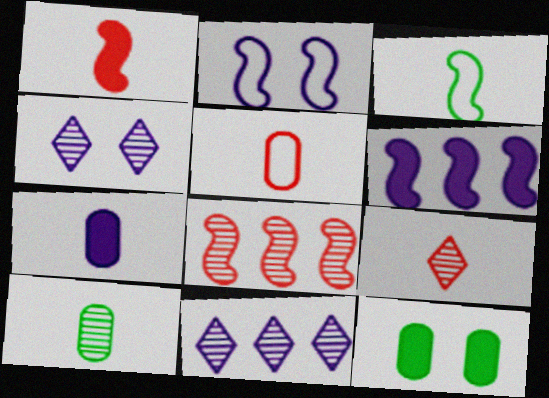[[1, 5, 9], 
[2, 7, 11], 
[3, 7, 9], 
[4, 8, 10], 
[5, 7, 10]]